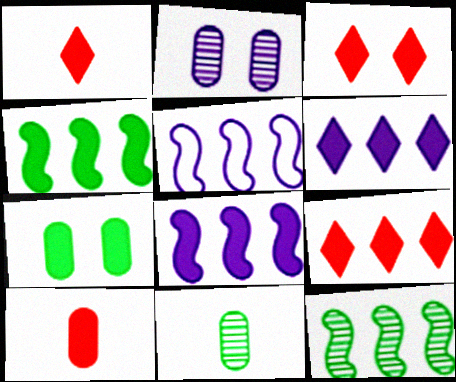[[1, 3, 9], 
[1, 7, 8], 
[3, 5, 11]]